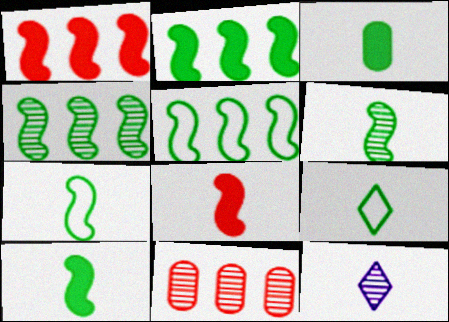[[2, 4, 5], 
[3, 6, 9], 
[6, 7, 10]]